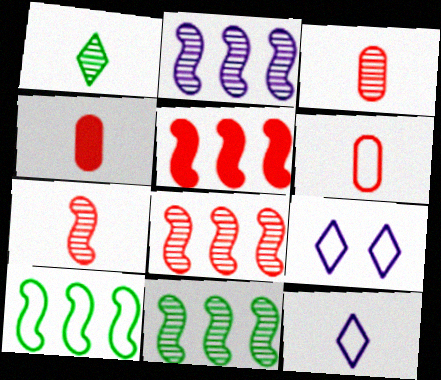[[2, 5, 10], 
[2, 8, 11], 
[3, 4, 6], 
[4, 9, 11], 
[6, 9, 10]]